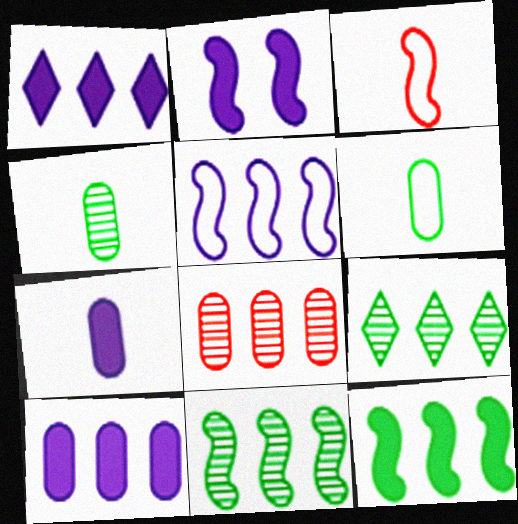[[1, 2, 7], 
[2, 3, 11]]